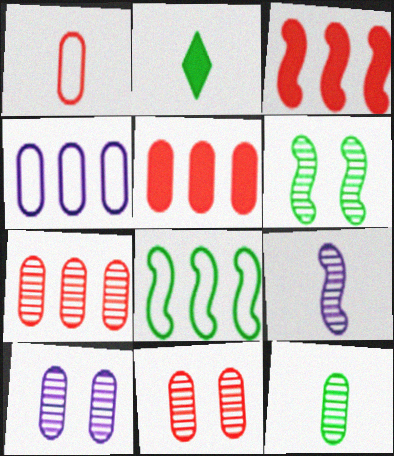[[1, 2, 9], 
[1, 5, 11], 
[7, 10, 12]]